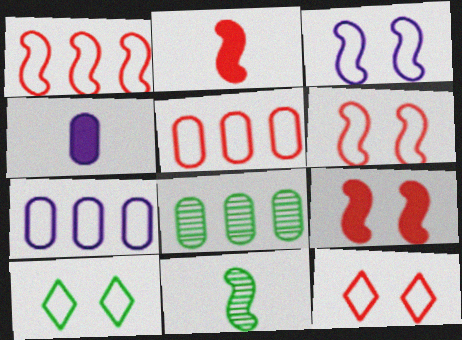[]